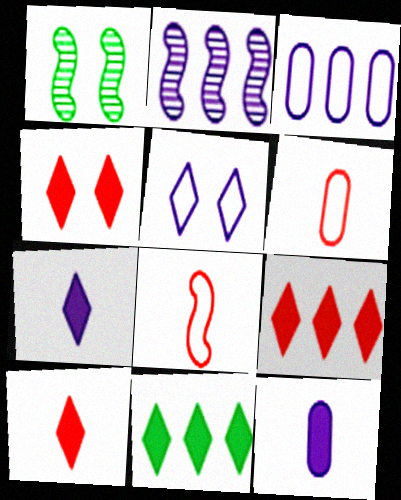[[1, 3, 10], 
[2, 5, 12], 
[4, 7, 11], 
[4, 9, 10]]